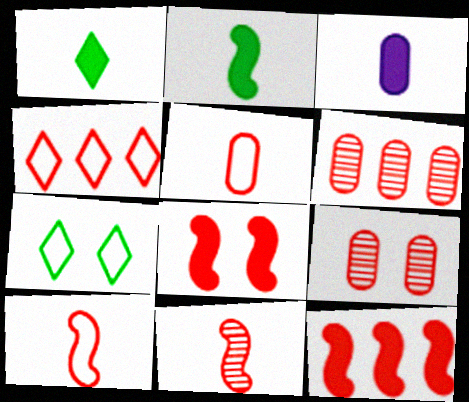[[4, 6, 12]]